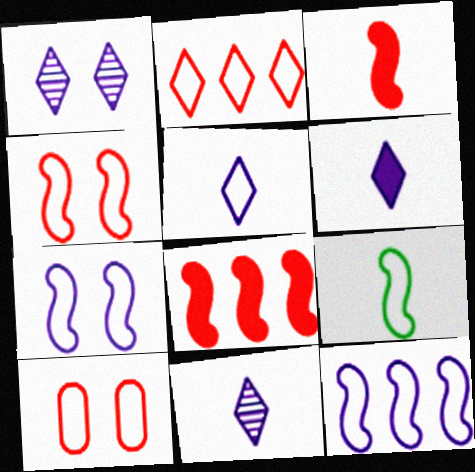[[4, 9, 12], 
[5, 6, 11]]